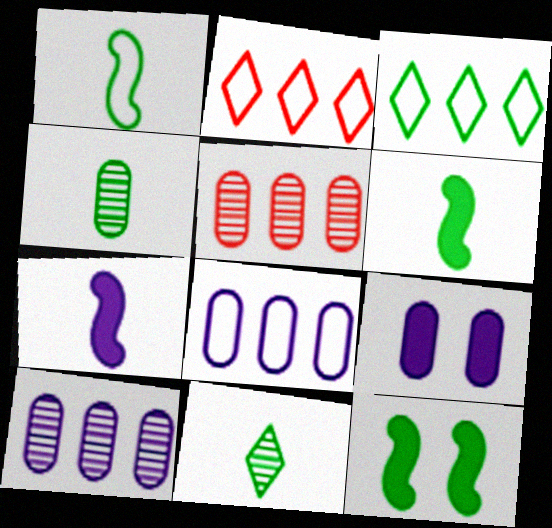[[3, 4, 12]]